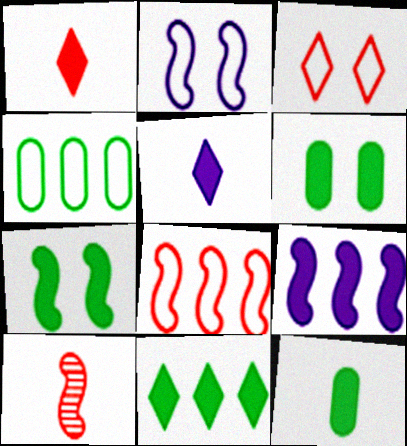[[1, 6, 9], 
[7, 11, 12]]